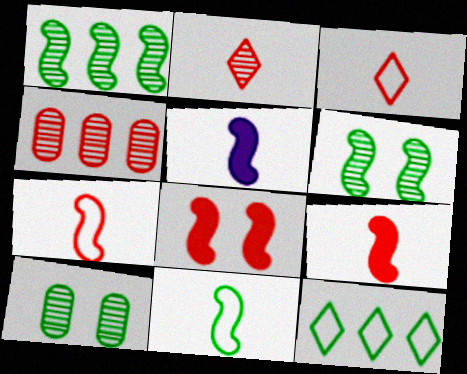[[3, 4, 8]]